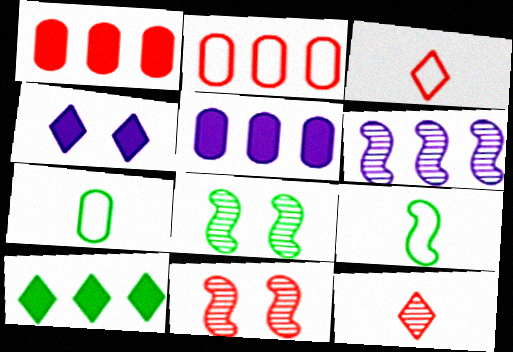[[1, 3, 11], 
[2, 6, 10], 
[3, 5, 8], 
[7, 8, 10]]